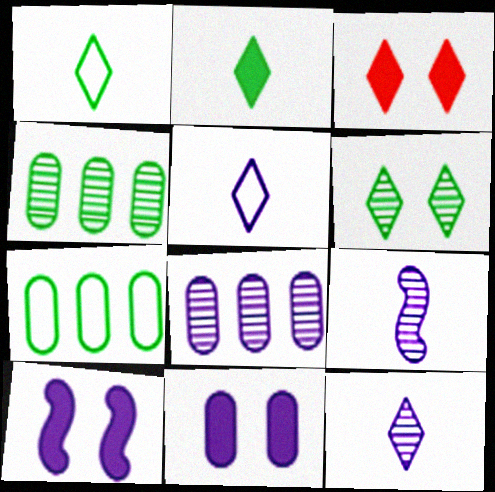[[3, 7, 9], 
[5, 8, 10]]